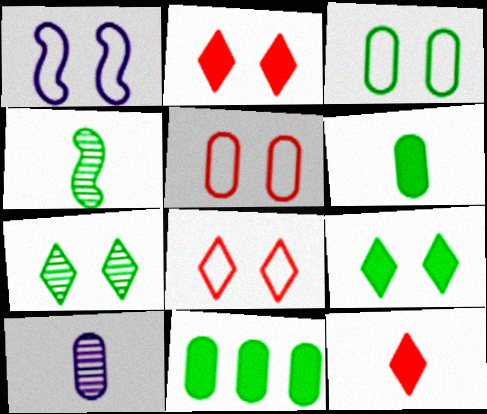[[1, 3, 8], 
[5, 10, 11]]